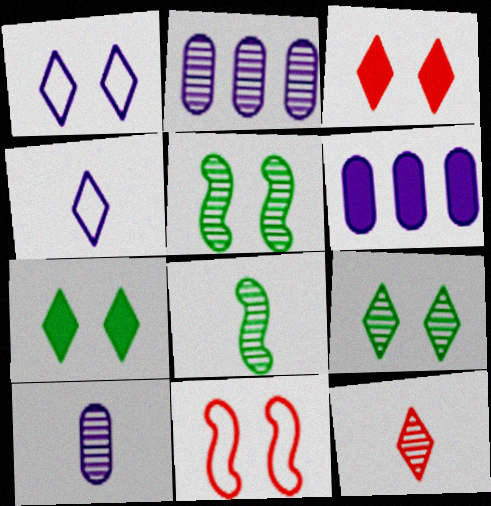[[1, 3, 9], 
[2, 5, 12], 
[8, 10, 12]]